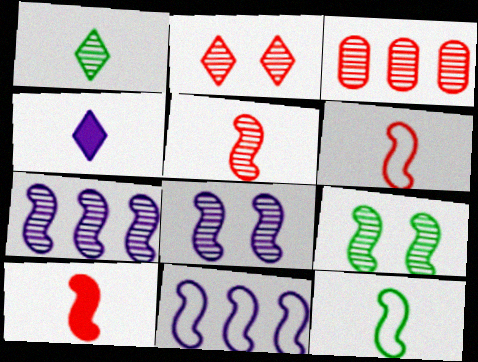[[1, 3, 8], 
[2, 3, 5], 
[5, 6, 10], 
[5, 7, 9], 
[9, 10, 11]]